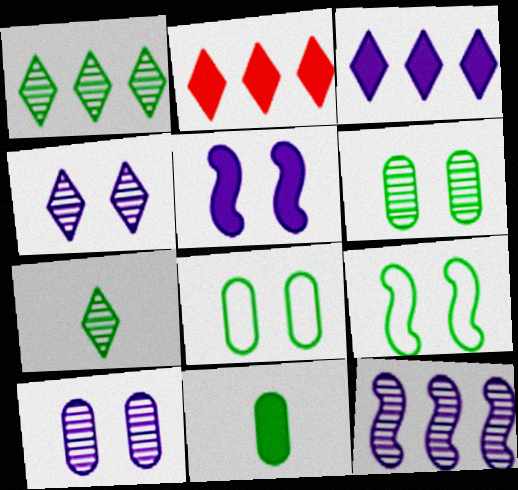[[1, 9, 11], 
[2, 5, 11]]